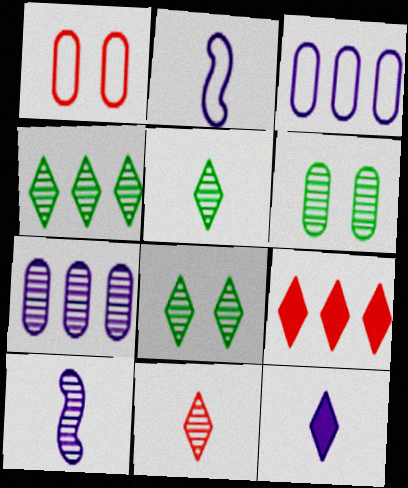[[2, 6, 9], 
[4, 5, 8]]